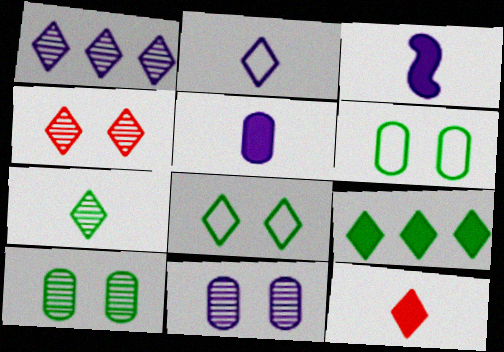[[1, 4, 7], 
[1, 8, 12], 
[2, 4, 9], 
[2, 7, 12], 
[7, 8, 9]]